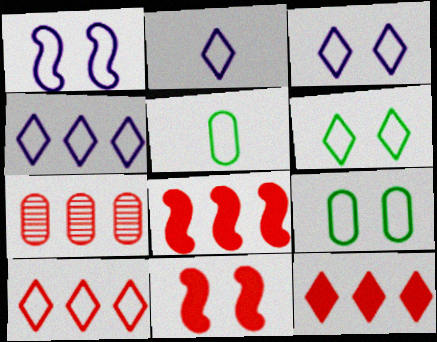[[1, 5, 10], 
[2, 3, 4], 
[2, 6, 10], 
[7, 8, 10]]